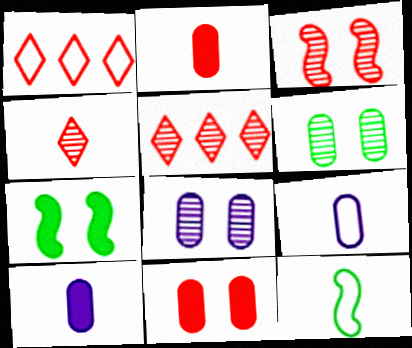[[1, 2, 3], 
[4, 10, 12], 
[5, 7, 9]]